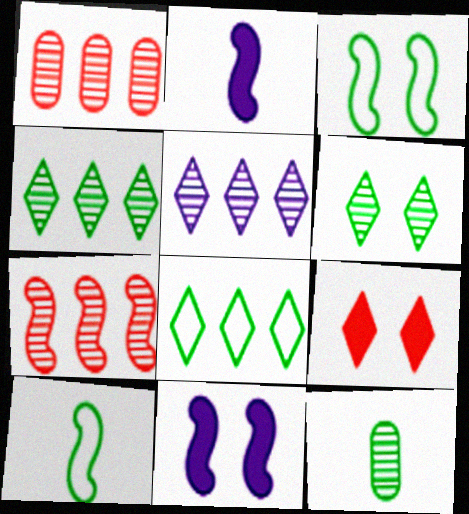[[2, 3, 7], 
[7, 10, 11]]